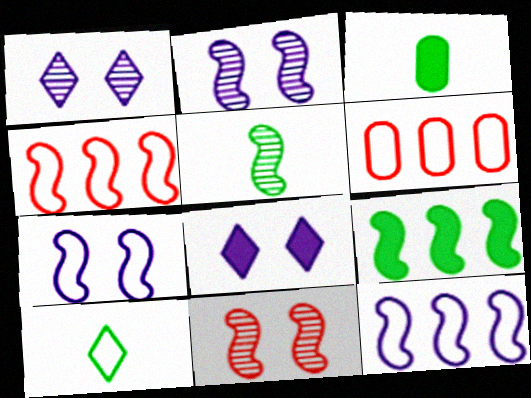[[1, 3, 4], 
[3, 5, 10], 
[5, 6, 8], 
[6, 7, 10]]